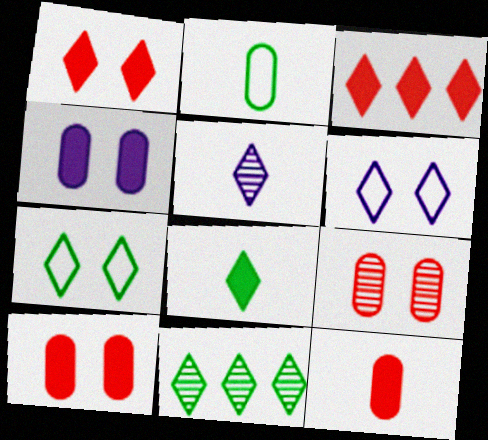[[3, 5, 7], 
[7, 8, 11]]